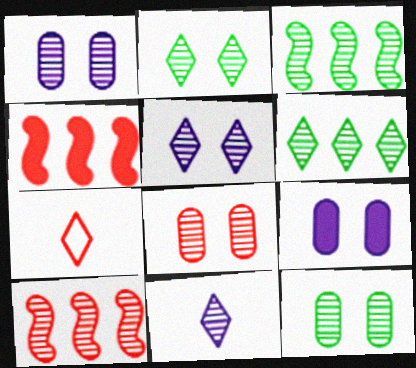[[1, 8, 12], 
[3, 7, 9], 
[3, 8, 11], 
[4, 7, 8], 
[10, 11, 12]]